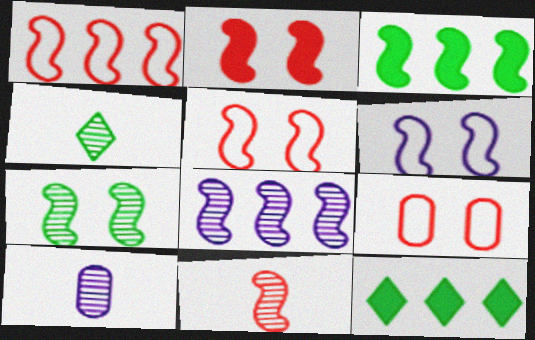[[1, 2, 11], 
[1, 3, 8], 
[2, 6, 7], 
[3, 6, 11], 
[4, 10, 11], 
[5, 10, 12], 
[7, 8, 11]]